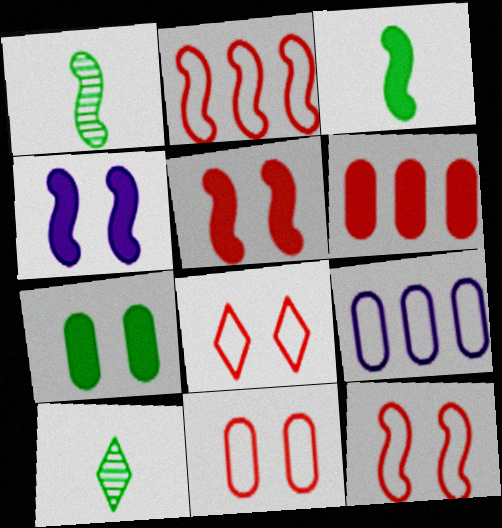[[1, 2, 4], 
[5, 9, 10], 
[8, 11, 12]]